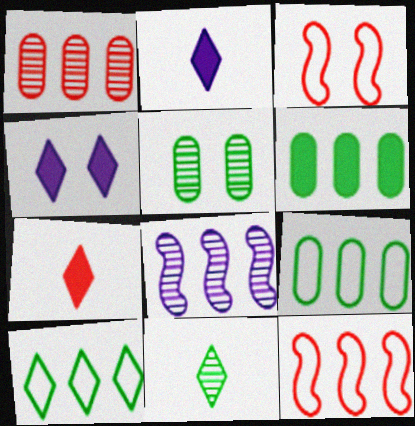[[1, 3, 7], 
[2, 5, 12], 
[3, 4, 5]]